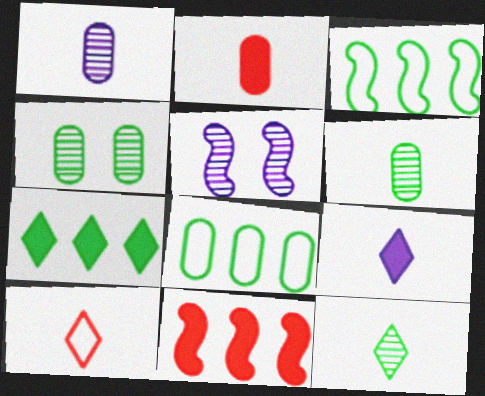[[9, 10, 12]]